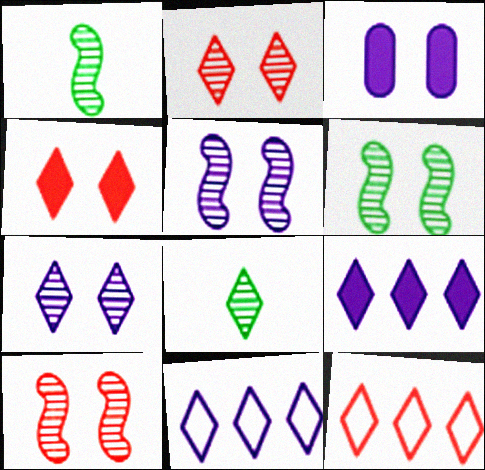[[1, 3, 12], 
[4, 8, 11], 
[5, 6, 10]]